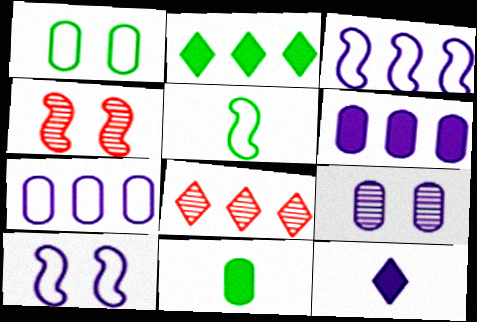[[3, 9, 12], 
[8, 10, 11]]